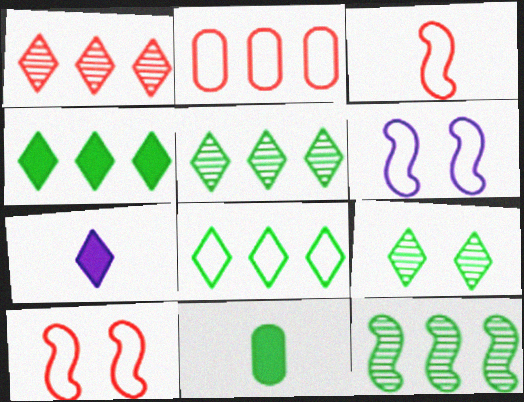[[1, 6, 11], 
[4, 5, 8]]